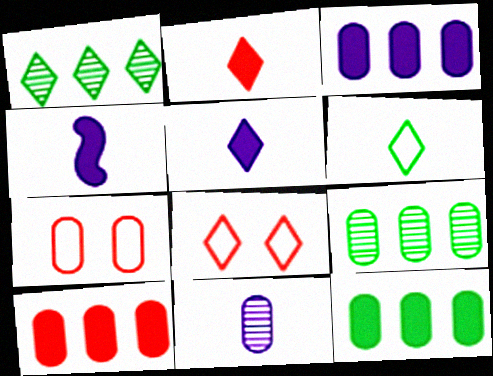[[1, 4, 7], 
[1, 5, 8], 
[3, 10, 12], 
[4, 8, 9], 
[7, 11, 12]]